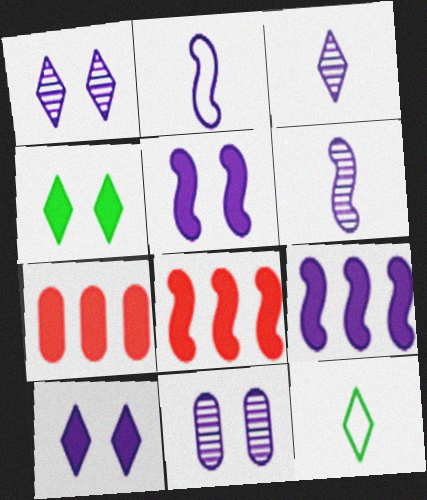[[8, 11, 12]]